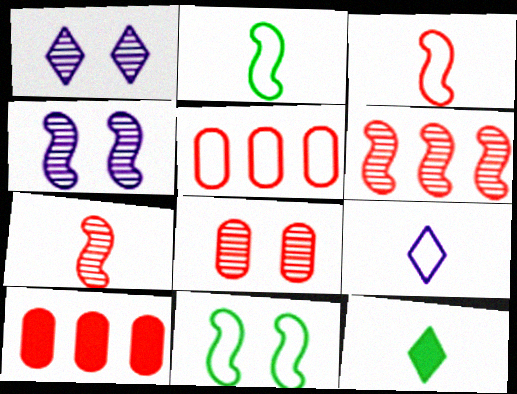[[1, 2, 10], 
[4, 5, 12], 
[5, 9, 11]]